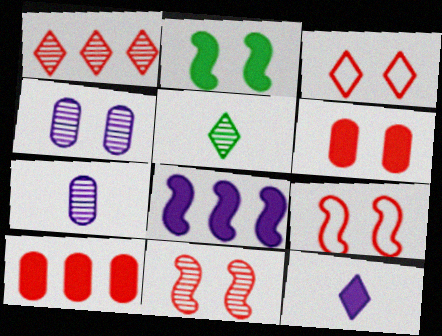[[2, 3, 4], 
[2, 10, 12], 
[3, 6, 11]]